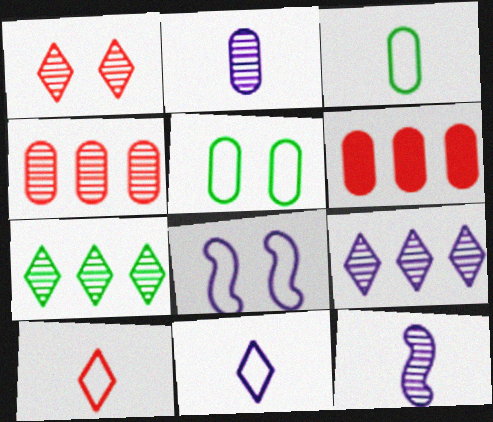[[2, 5, 6]]